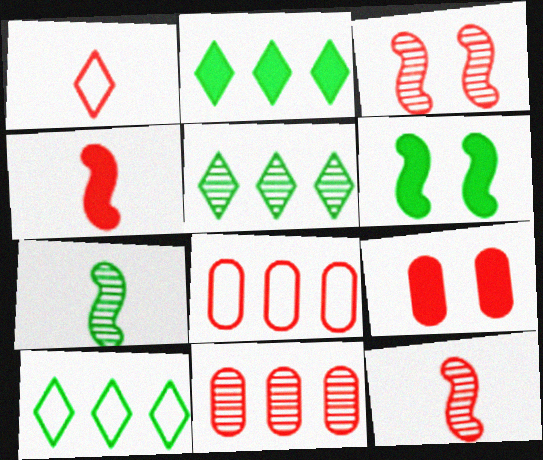[[2, 5, 10]]